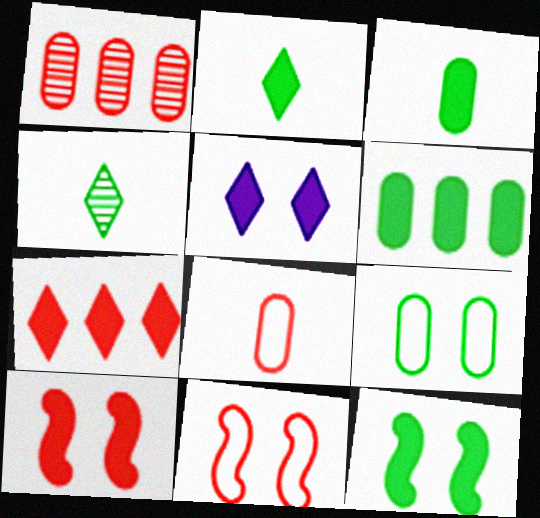[[2, 5, 7], 
[2, 6, 12]]